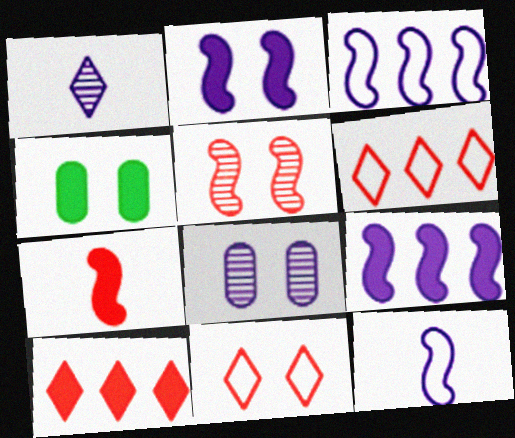[]